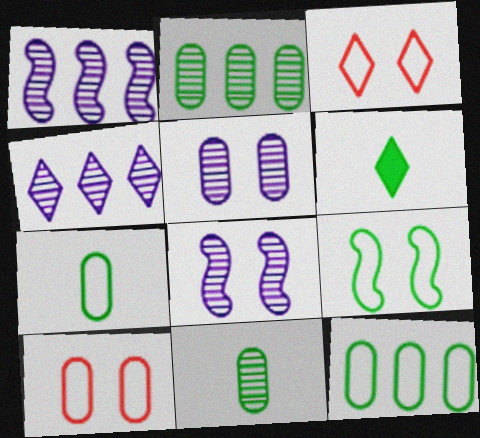[[1, 6, 10], 
[2, 6, 9], 
[3, 4, 6]]